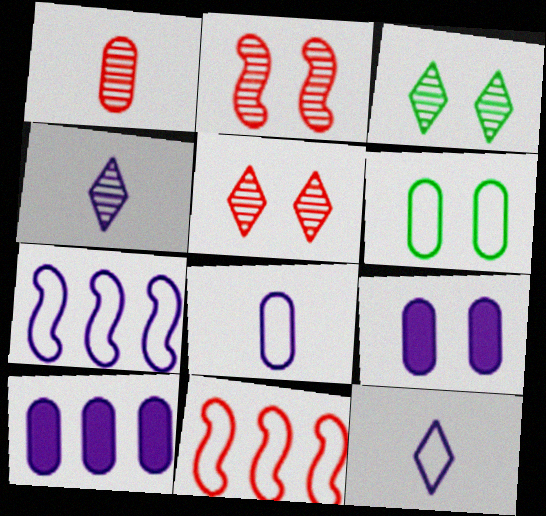[[1, 6, 10], 
[4, 7, 9], 
[6, 11, 12]]